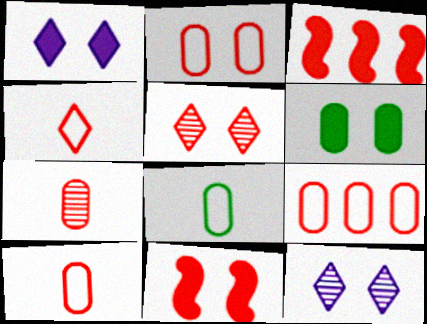[[1, 6, 11], 
[2, 5, 11], 
[2, 9, 10], 
[3, 5, 10], 
[3, 8, 12]]